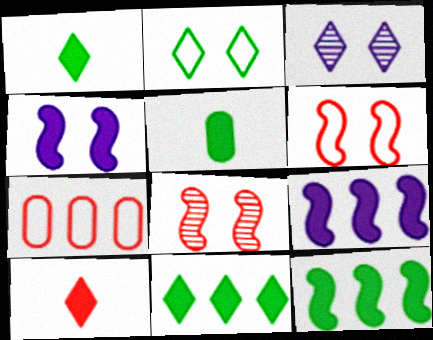[[7, 8, 10]]